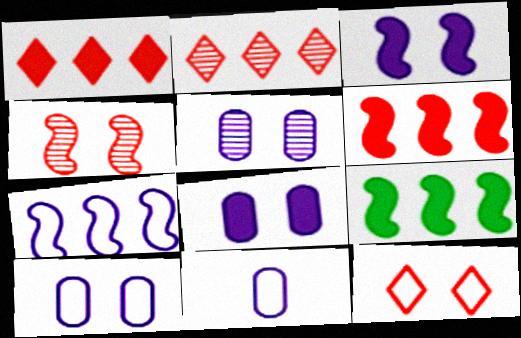[[5, 8, 10]]